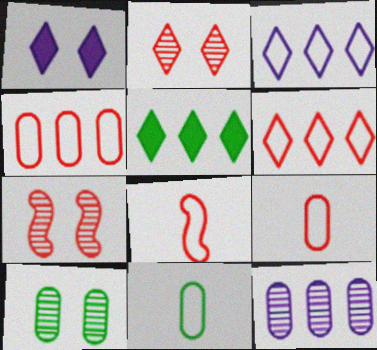[]